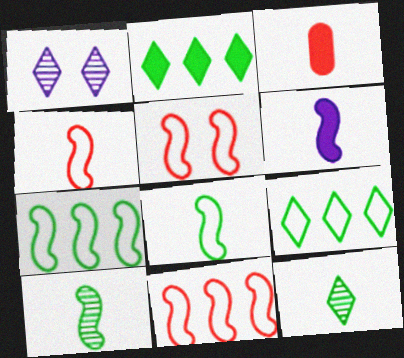[[1, 3, 7], 
[4, 5, 11], 
[4, 6, 10]]